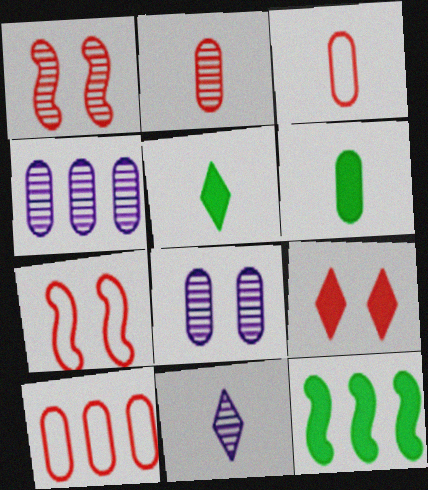[[4, 5, 7], 
[6, 8, 10]]